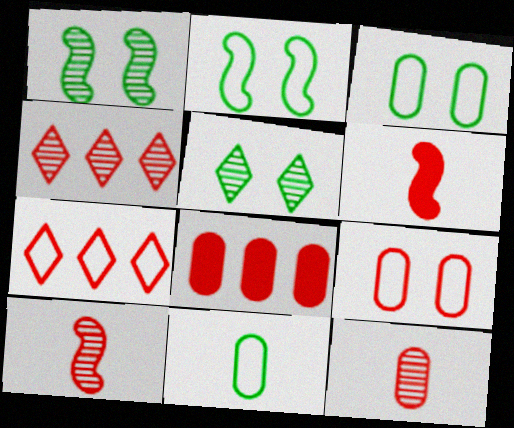[[4, 6, 9], 
[8, 9, 12]]